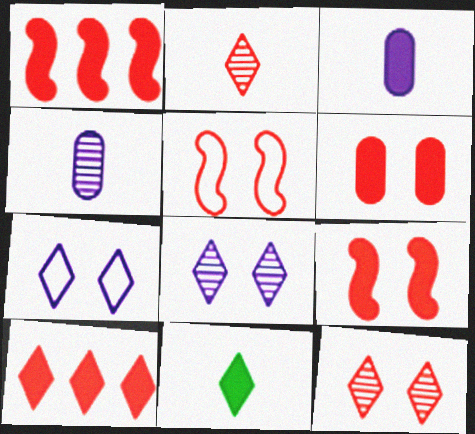[[5, 6, 12]]